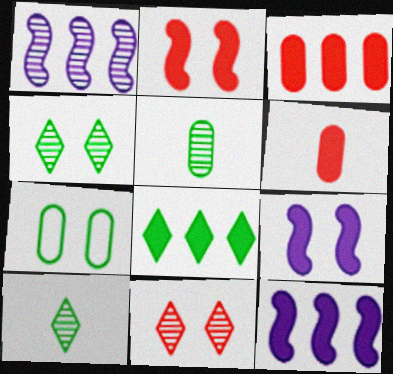[[1, 5, 11], 
[3, 8, 12], 
[6, 8, 9], 
[7, 9, 11]]